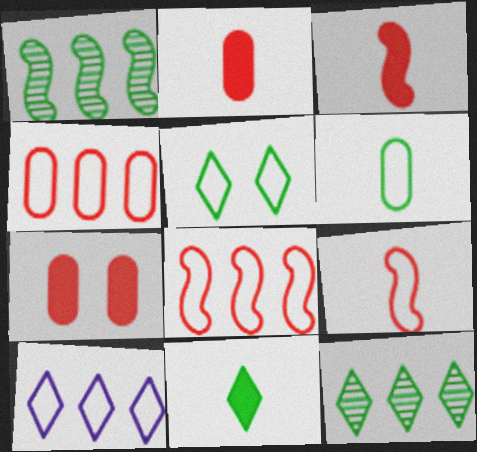[[5, 11, 12]]